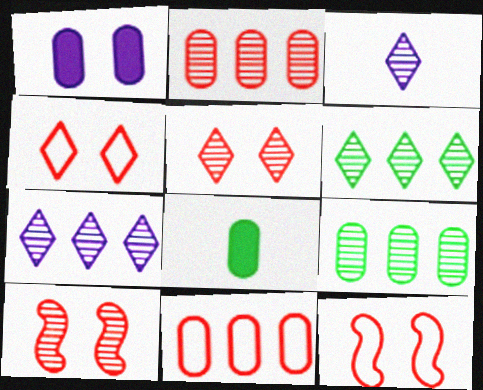[[3, 5, 6], 
[3, 9, 10], 
[7, 8, 12]]